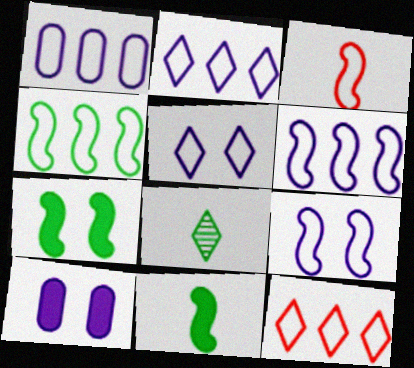[[1, 2, 6], 
[1, 4, 12], 
[3, 4, 9]]